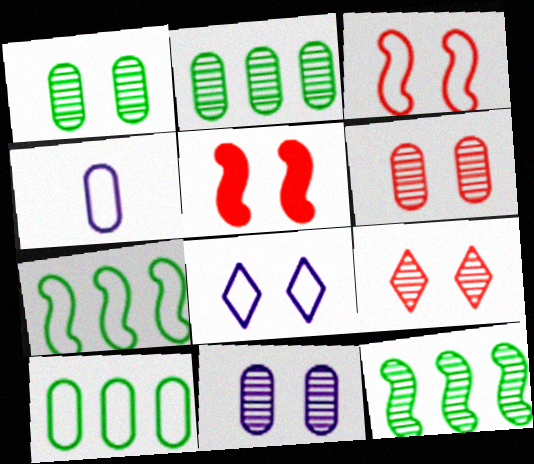[[1, 5, 8], 
[1, 6, 11]]